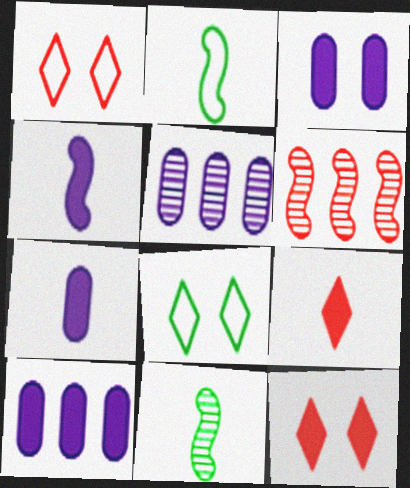[[1, 10, 11], 
[2, 5, 12], 
[3, 7, 10], 
[6, 7, 8]]